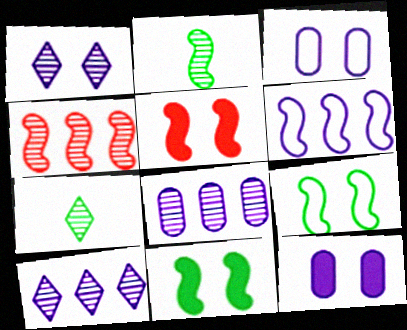[[2, 5, 6]]